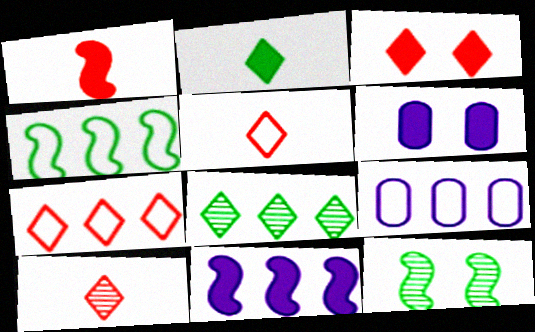[[3, 7, 10], 
[4, 6, 10], 
[4, 7, 9]]